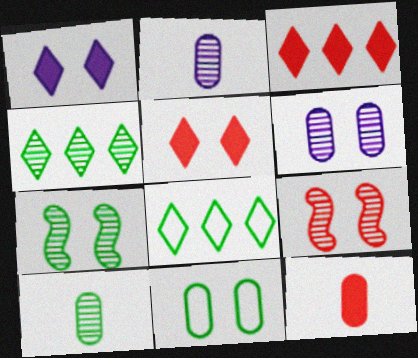[[1, 9, 11], 
[2, 4, 9], 
[4, 7, 10]]